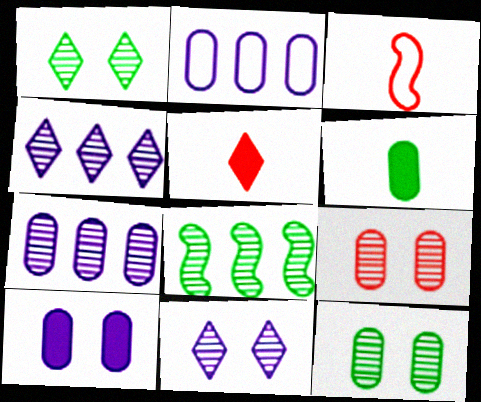[[2, 6, 9]]